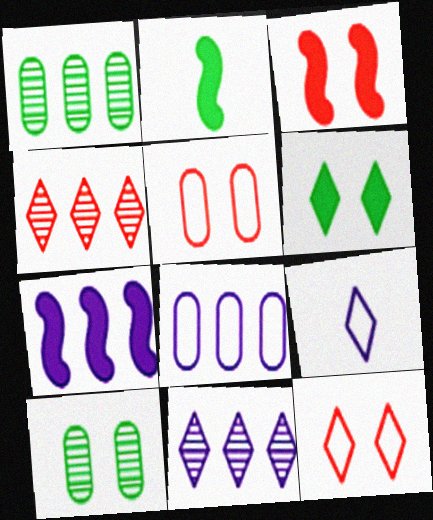[[1, 3, 9], 
[2, 3, 7], 
[2, 5, 11], 
[4, 6, 9], 
[7, 8, 11]]